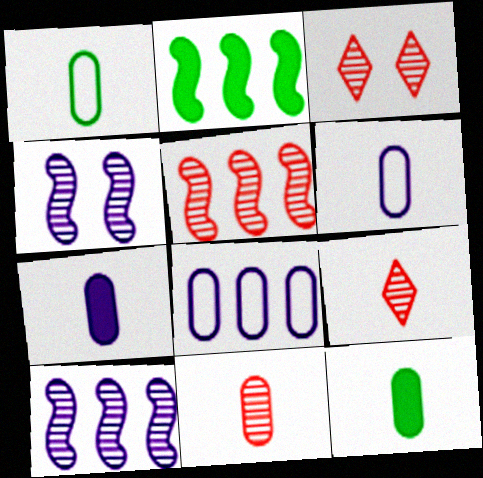[[1, 7, 11], 
[2, 3, 6], 
[3, 5, 11], 
[6, 11, 12]]